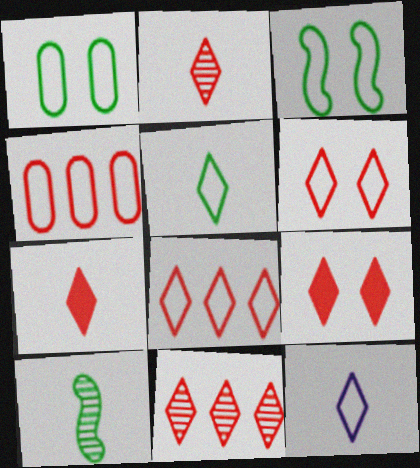[[2, 8, 9], 
[3, 4, 12], 
[6, 7, 11]]